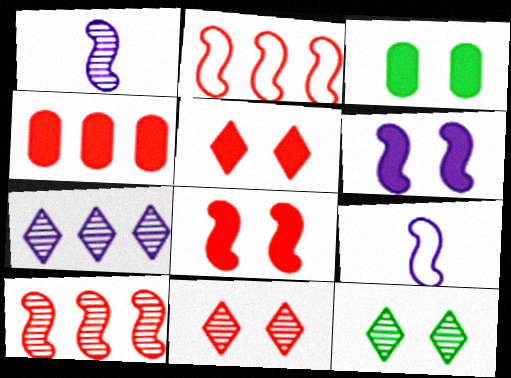[[3, 5, 6], 
[4, 9, 12]]